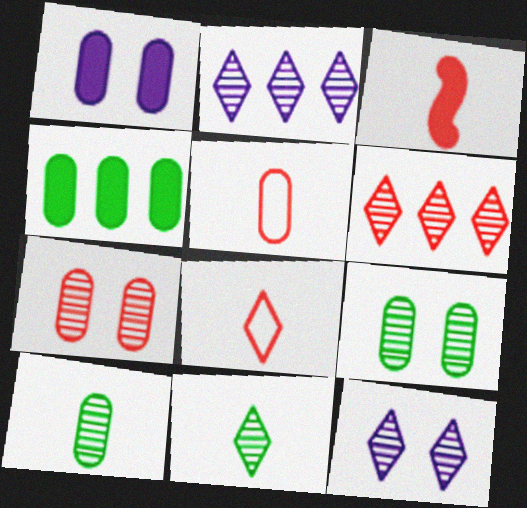[[6, 11, 12]]